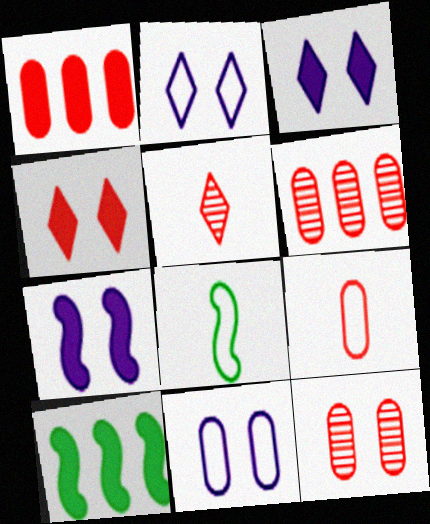[[1, 9, 12], 
[3, 6, 8], 
[5, 10, 11]]